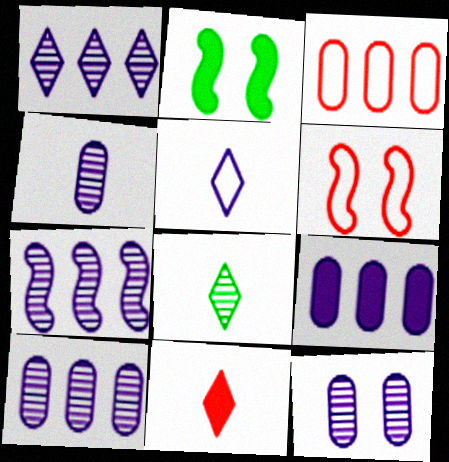[[1, 7, 10], 
[2, 9, 11], 
[4, 10, 12], 
[5, 8, 11], 
[6, 8, 9]]